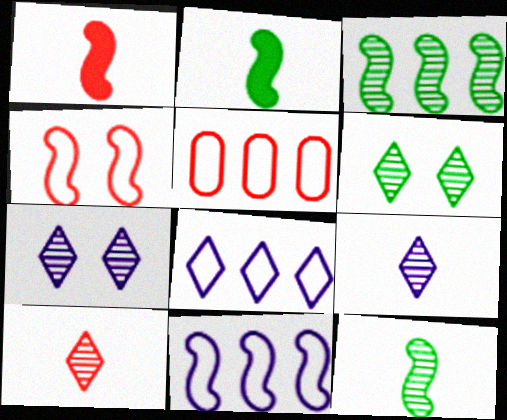[[2, 5, 7]]